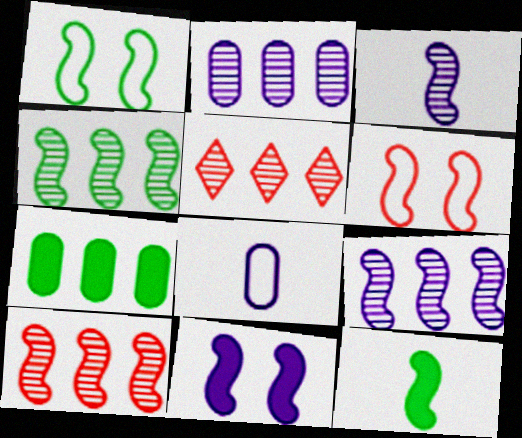[[1, 4, 12], 
[2, 4, 5], 
[4, 9, 10], 
[6, 9, 12]]